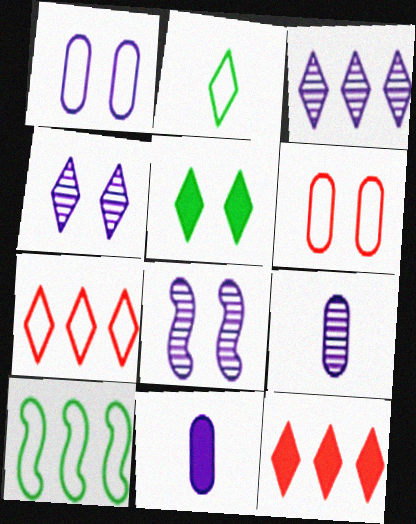[[2, 4, 12], 
[3, 8, 9], 
[5, 6, 8]]